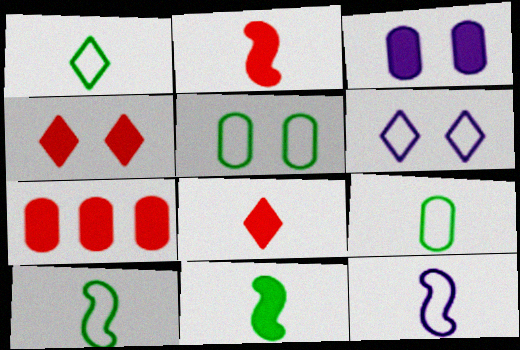[[1, 9, 10], 
[2, 4, 7]]